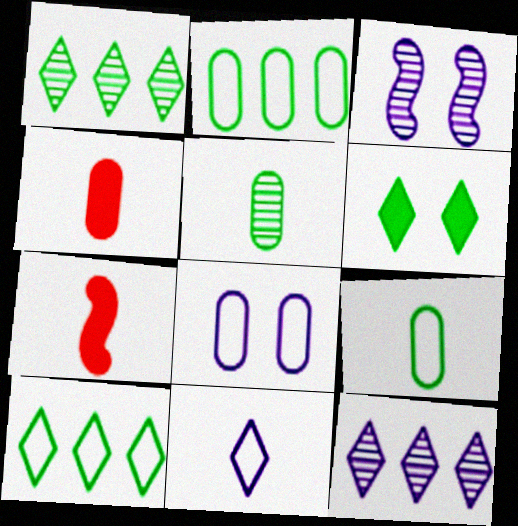[[1, 7, 8], 
[3, 4, 10], 
[5, 7, 11]]